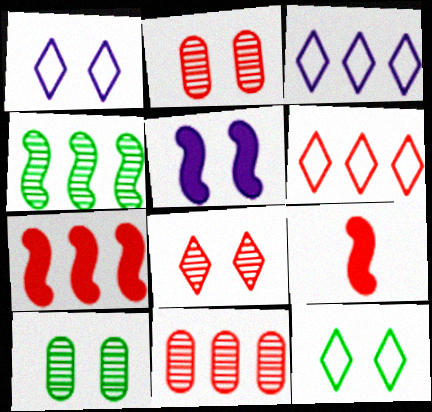[[2, 5, 12], 
[2, 6, 9], 
[3, 9, 10], 
[6, 7, 11]]